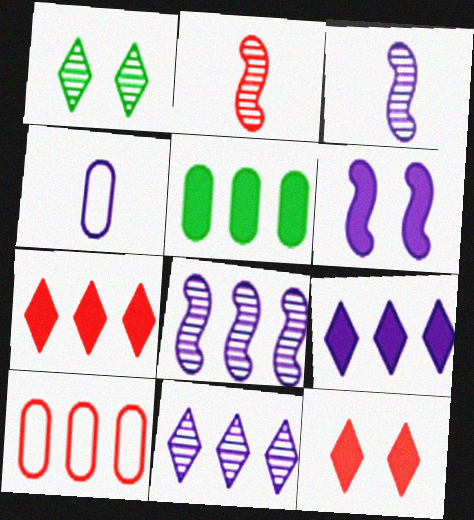[[2, 10, 12], 
[4, 6, 11]]